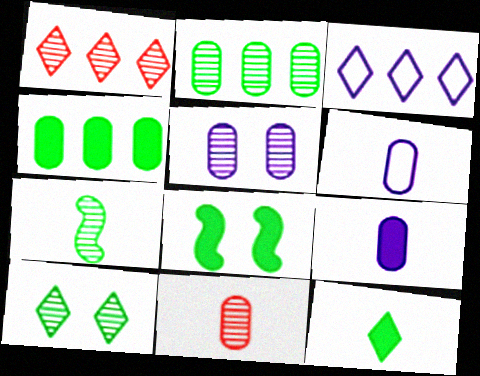[[1, 5, 7], 
[1, 6, 8], 
[2, 5, 11], 
[2, 7, 10], 
[3, 8, 11], 
[4, 8, 12]]